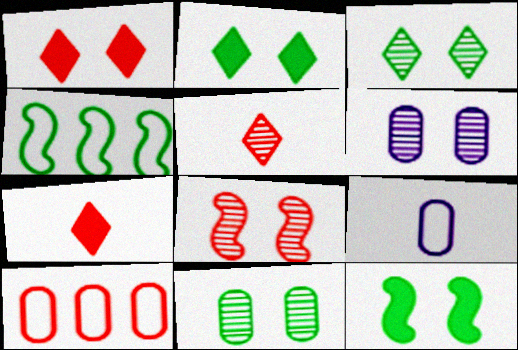[[3, 6, 8], 
[4, 6, 7], 
[7, 8, 10]]